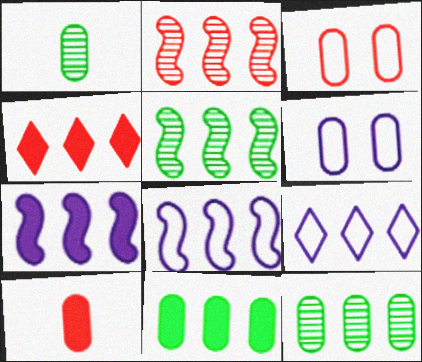[[2, 9, 11], 
[4, 7, 11], 
[4, 8, 12], 
[6, 10, 12]]